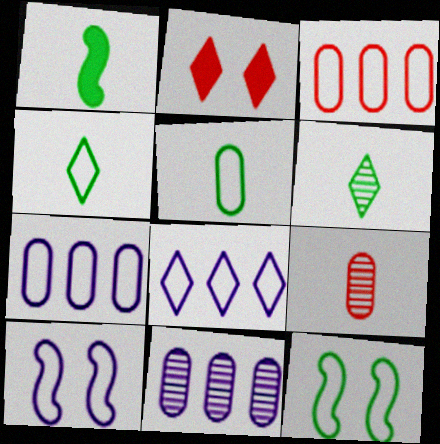[[1, 5, 6], 
[2, 6, 8], 
[3, 4, 10]]